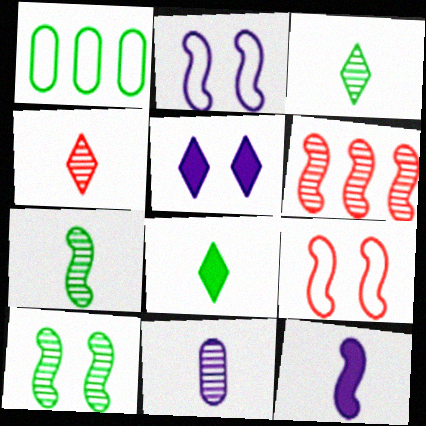[[1, 8, 10], 
[4, 7, 11]]